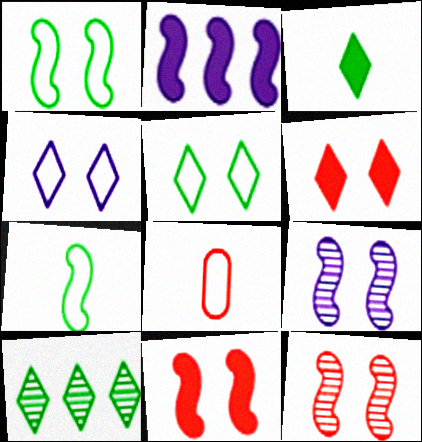[[1, 9, 11], 
[2, 7, 12], 
[3, 5, 10]]